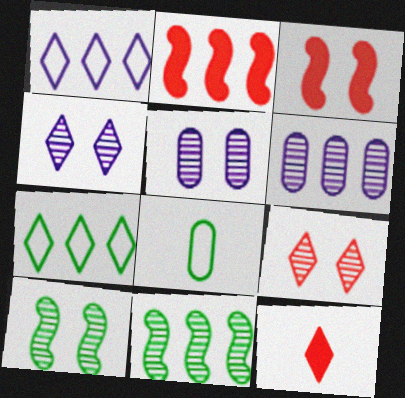[[2, 4, 8], 
[2, 6, 7], 
[4, 7, 12], 
[5, 9, 10]]